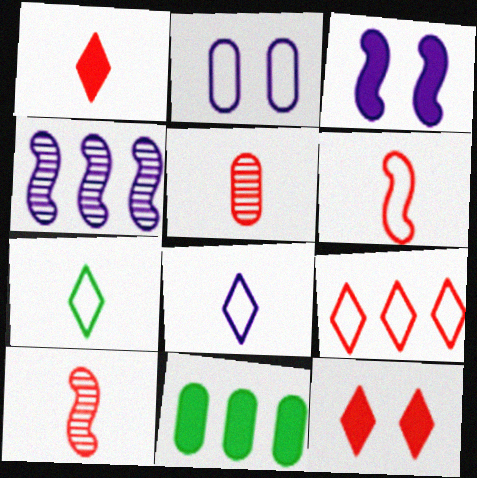[[1, 3, 11], 
[1, 5, 6], 
[2, 5, 11], 
[4, 9, 11]]